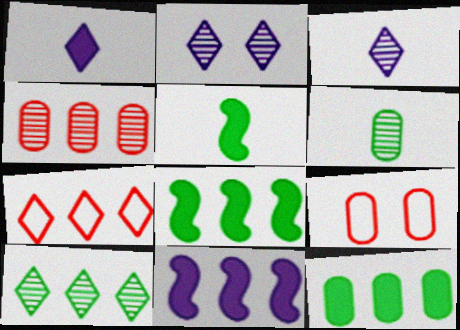[[3, 8, 9]]